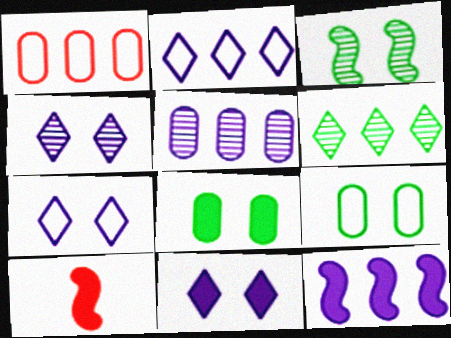[[1, 6, 12], 
[2, 5, 12], 
[4, 7, 11]]